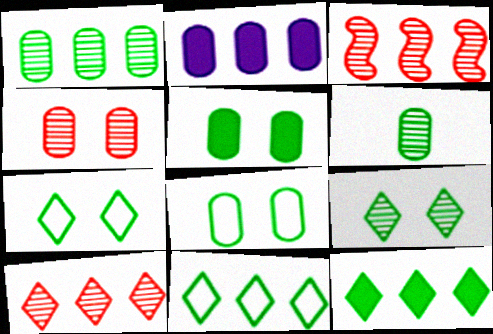[[2, 3, 11]]